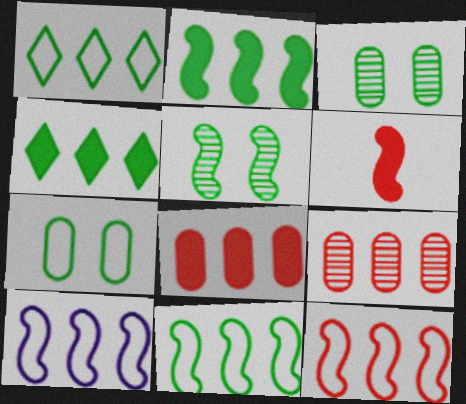[[4, 9, 10], 
[5, 6, 10], 
[10, 11, 12]]